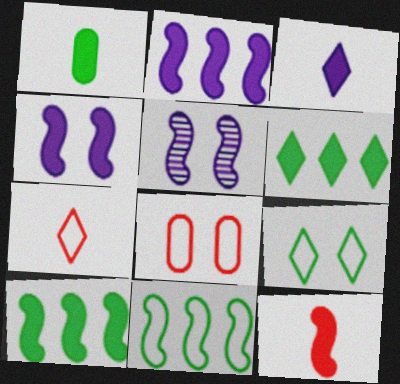[[1, 3, 12], 
[4, 10, 12], 
[5, 11, 12]]